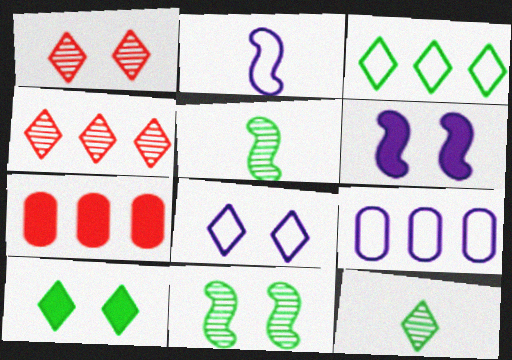[[1, 8, 10], 
[2, 8, 9], 
[3, 10, 12], 
[5, 7, 8]]